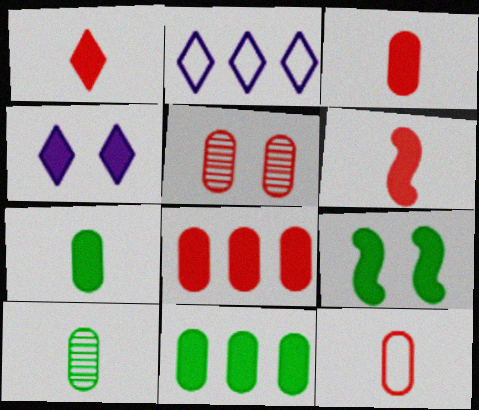[[1, 3, 6], 
[4, 6, 11], 
[5, 8, 12]]